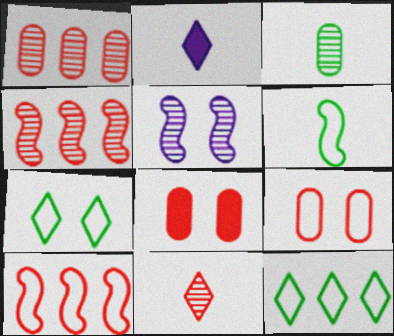[[5, 7, 8], 
[8, 10, 11]]